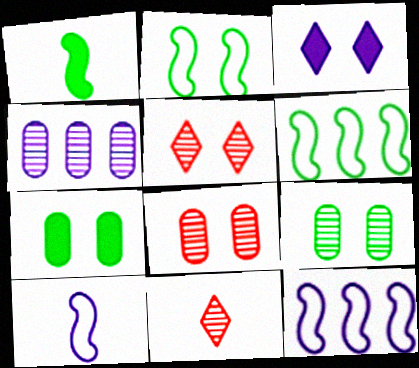[[2, 3, 8], 
[3, 4, 10], 
[7, 11, 12]]